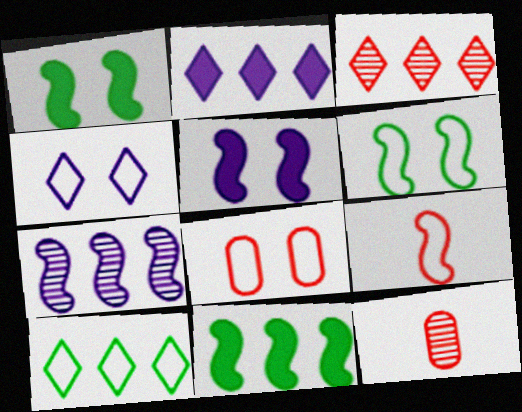[[1, 7, 9], 
[2, 3, 10], 
[2, 6, 12], 
[4, 6, 8], 
[4, 11, 12], 
[5, 10, 12]]